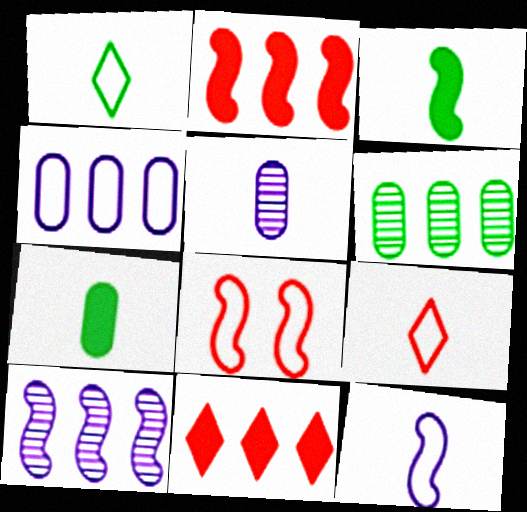[[1, 4, 8], 
[3, 5, 9], 
[3, 8, 10]]